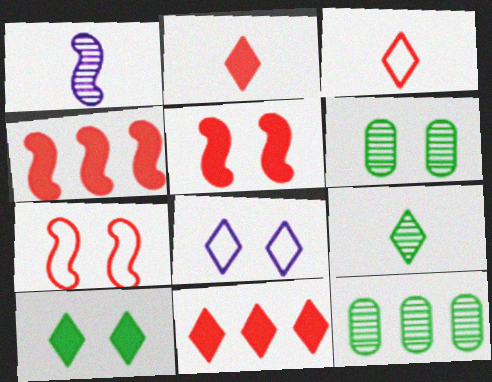[[5, 6, 8], 
[8, 9, 11]]